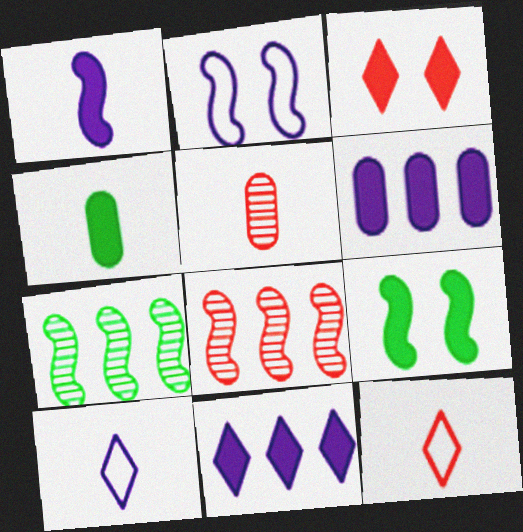[]